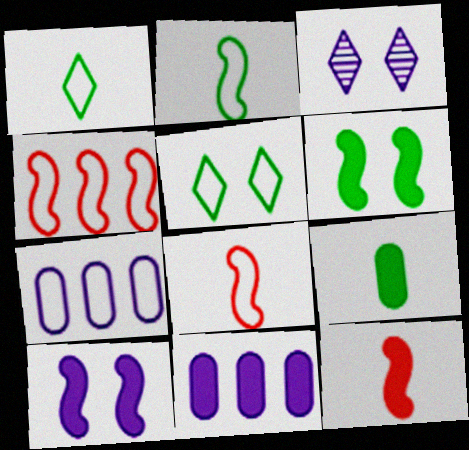[[3, 4, 9], 
[5, 7, 8]]